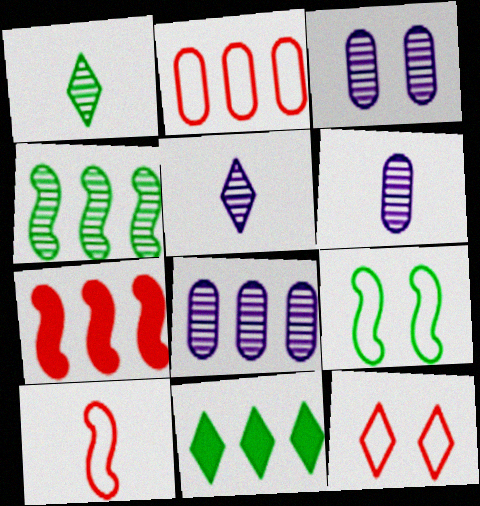[[2, 10, 12], 
[3, 6, 8], 
[3, 10, 11], 
[5, 11, 12]]